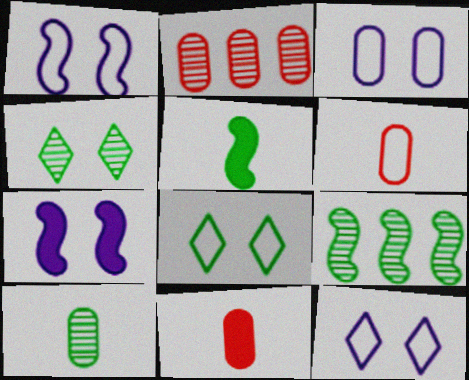[[1, 3, 12], 
[2, 5, 12], 
[4, 9, 10], 
[9, 11, 12]]